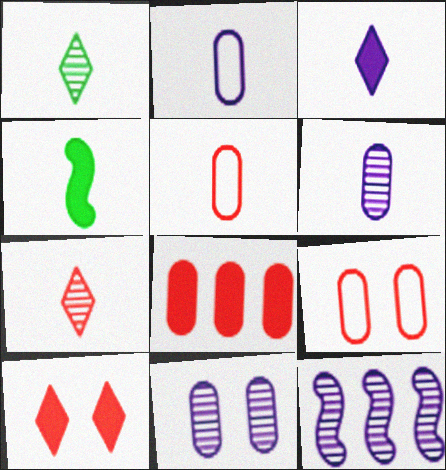[[2, 4, 7]]